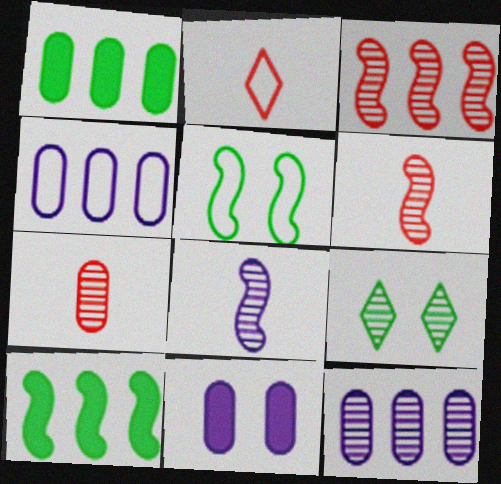[[2, 4, 5], 
[6, 9, 12]]